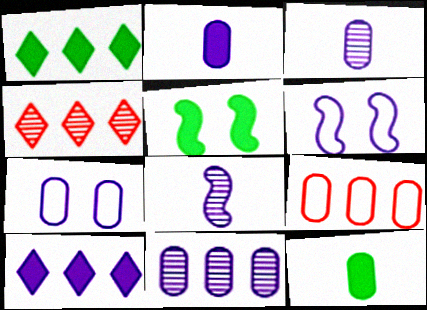[[1, 5, 12], 
[2, 7, 11], 
[3, 6, 10], 
[4, 6, 12], 
[7, 8, 10]]